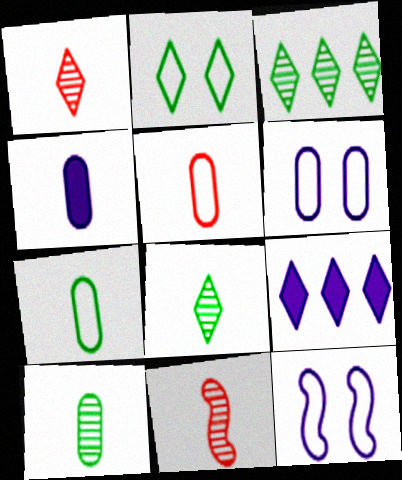[[1, 2, 9], 
[4, 5, 10]]